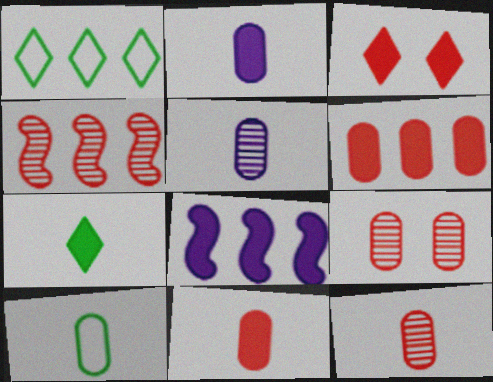[[2, 10, 12], 
[5, 10, 11]]